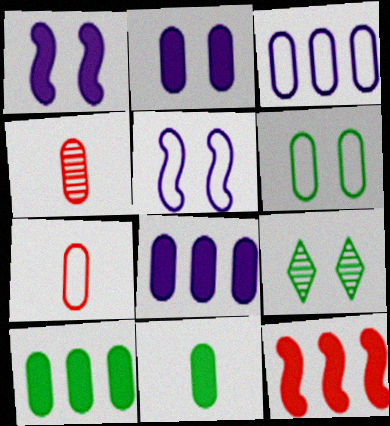[[3, 6, 7], 
[4, 6, 8]]